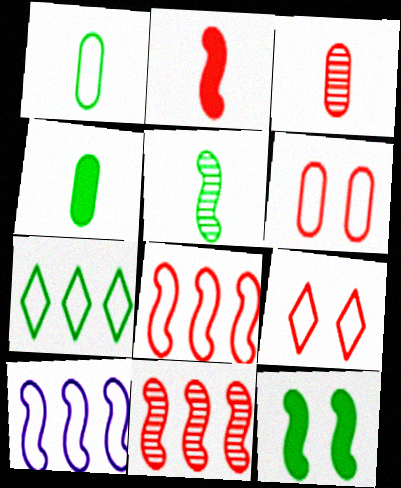[[1, 9, 10]]